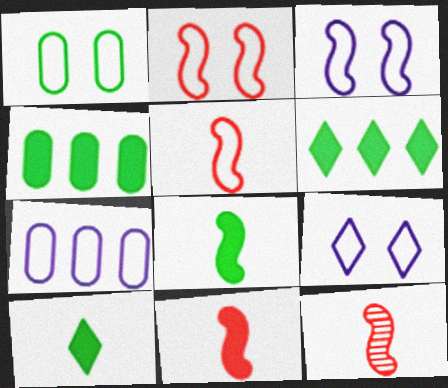[[1, 2, 9], 
[4, 9, 12], 
[5, 11, 12]]